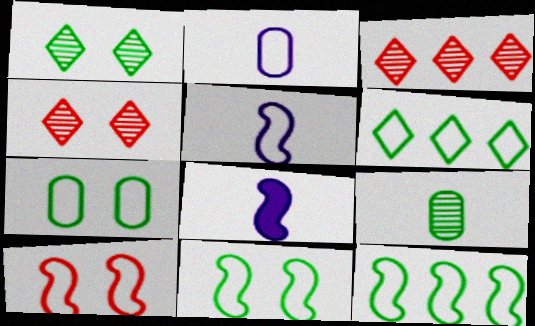[[2, 6, 10], 
[3, 7, 8], 
[5, 10, 12]]